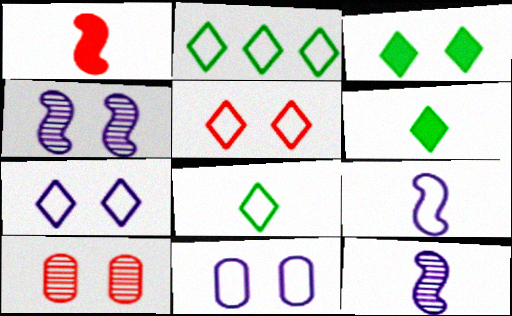[]